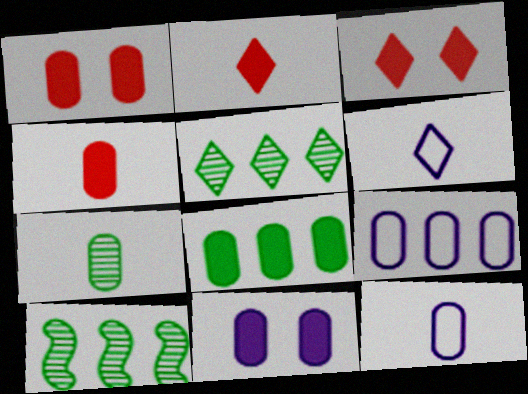[[1, 6, 10], 
[1, 7, 9], 
[3, 5, 6], 
[3, 10, 12], 
[4, 7, 12], 
[4, 8, 11]]